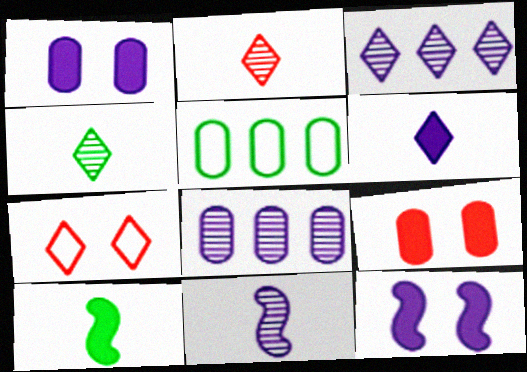[[2, 5, 12], 
[7, 8, 10]]